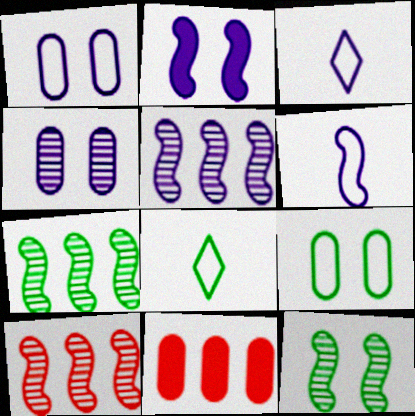[[2, 5, 6], 
[3, 11, 12], 
[5, 7, 10]]